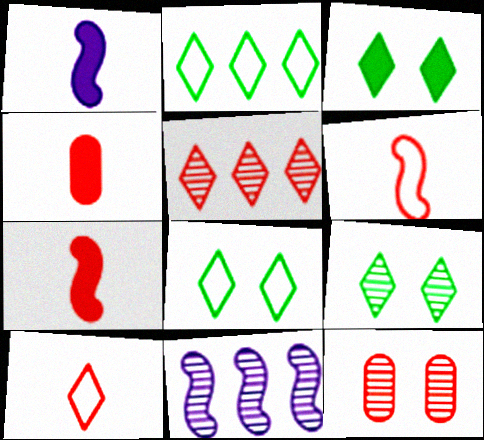[[1, 2, 12], 
[3, 8, 9], 
[4, 8, 11]]